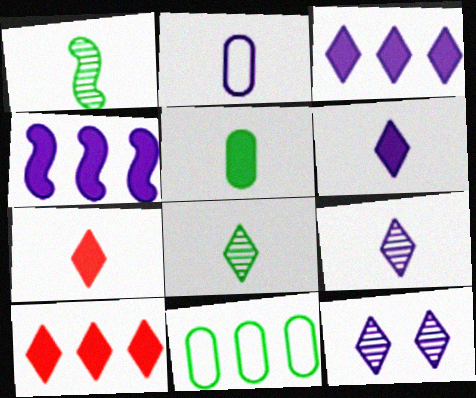[[1, 2, 7], 
[2, 4, 12]]